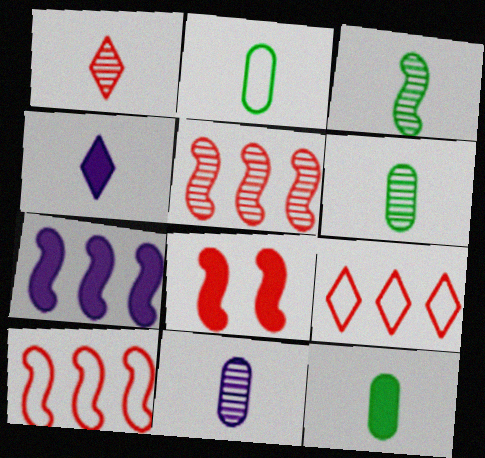[[1, 3, 11], 
[2, 6, 12]]